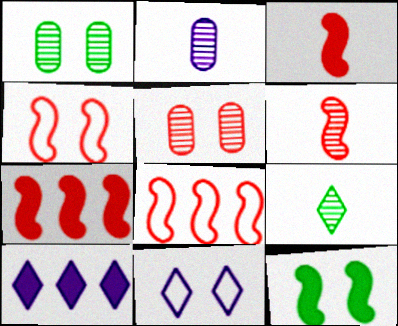[[2, 6, 9], 
[4, 6, 7], 
[5, 11, 12]]